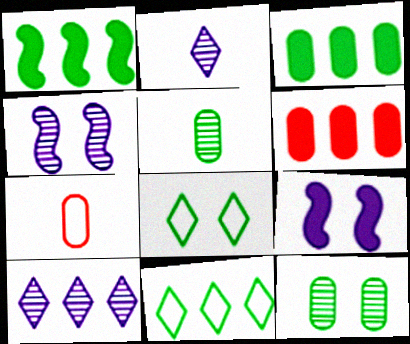[[1, 5, 8]]